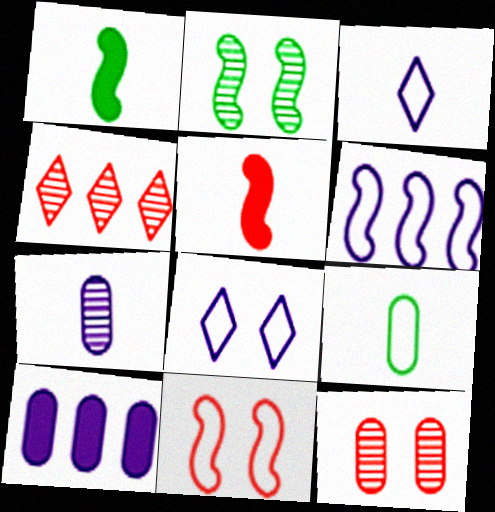[[2, 4, 7], 
[2, 5, 6], 
[9, 10, 12]]